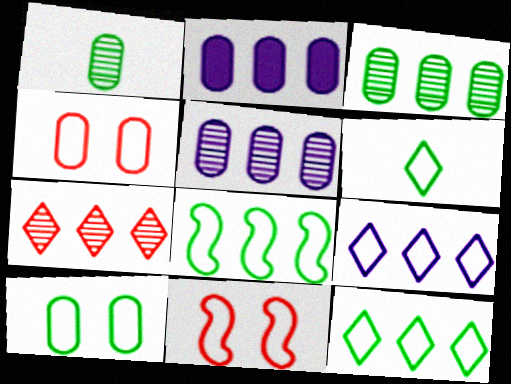[[1, 2, 4], 
[2, 7, 8], 
[6, 8, 10]]